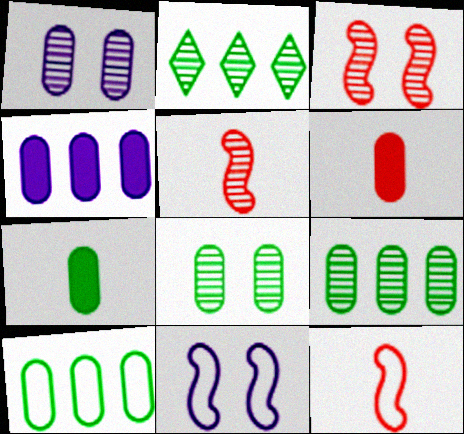[[1, 2, 5], 
[1, 6, 10], 
[2, 6, 11], 
[7, 8, 10]]